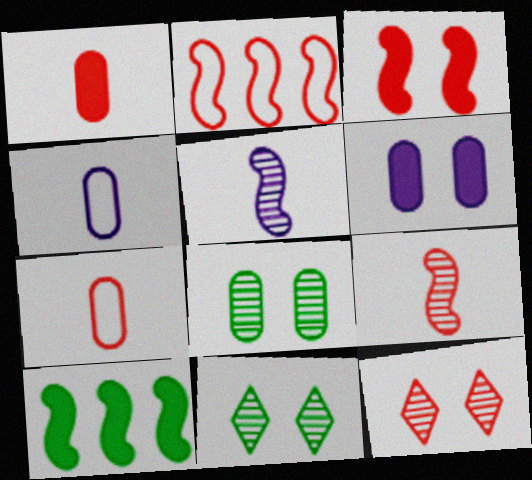[[1, 2, 12], 
[2, 3, 9], 
[4, 10, 12]]